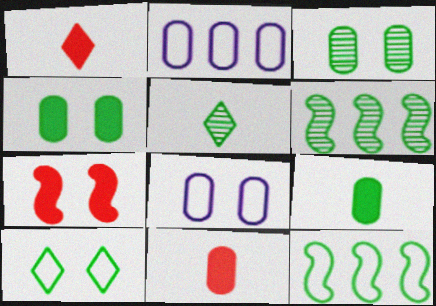[[1, 6, 8], 
[2, 3, 11], 
[2, 5, 7], 
[3, 5, 6], 
[4, 5, 12], 
[6, 9, 10]]